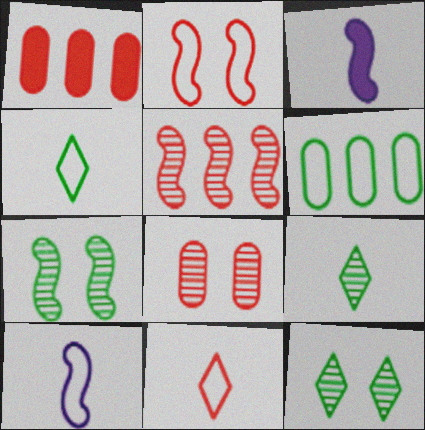[[1, 10, 12]]